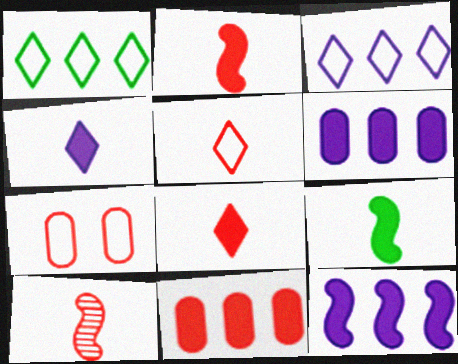[]